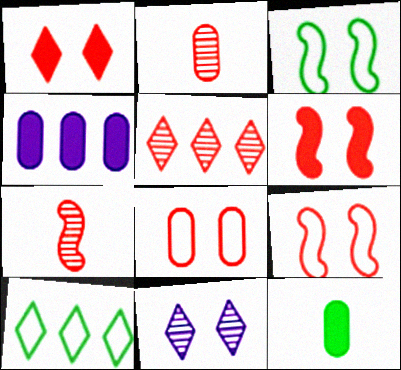[]